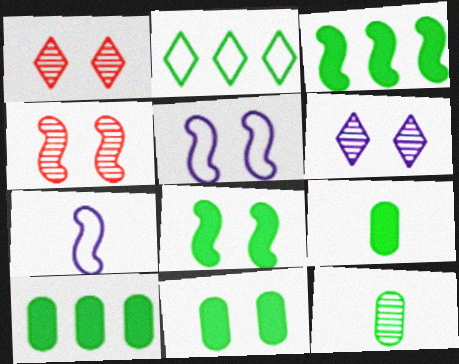[[1, 5, 11], 
[1, 7, 10], 
[2, 8, 12], 
[3, 4, 7], 
[4, 5, 8], 
[9, 10, 11]]